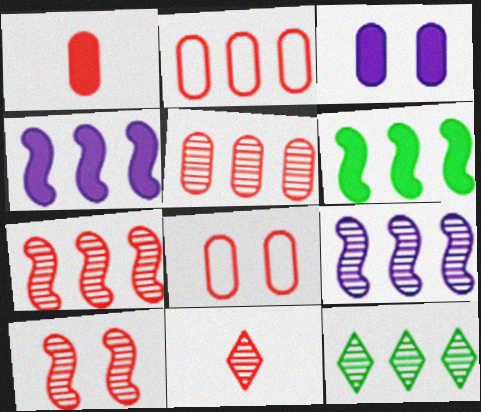[[1, 5, 8], 
[2, 4, 12], 
[5, 9, 12], 
[5, 10, 11]]